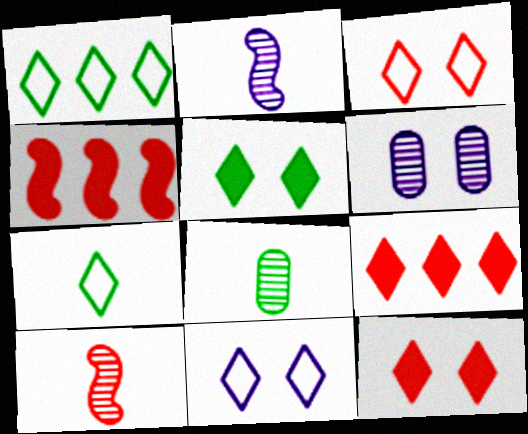[[4, 6, 7], 
[4, 8, 11]]